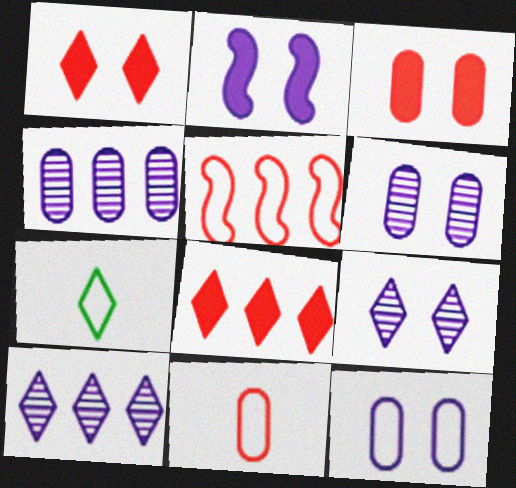[[1, 7, 10], 
[2, 9, 12], 
[5, 7, 12], 
[7, 8, 9]]